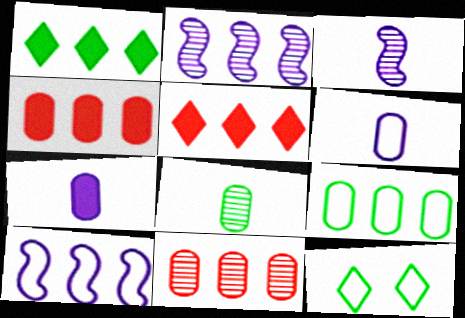[[1, 10, 11], 
[2, 5, 9], 
[3, 4, 12]]